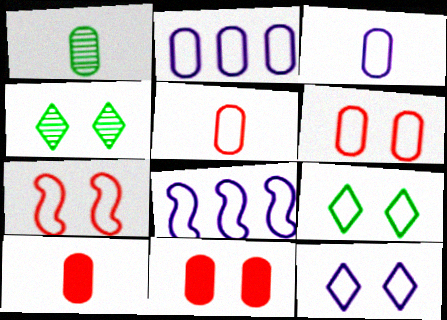[[1, 2, 11], 
[1, 3, 10], 
[3, 8, 12], 
[4, 8, 10], 
[5, 8, 9]]